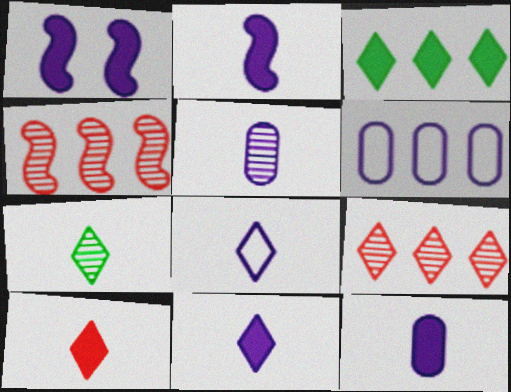[[2, 5, 8], 
[2, 11, 12], 
[3, 4, 6], 
[7, 8, 10]]